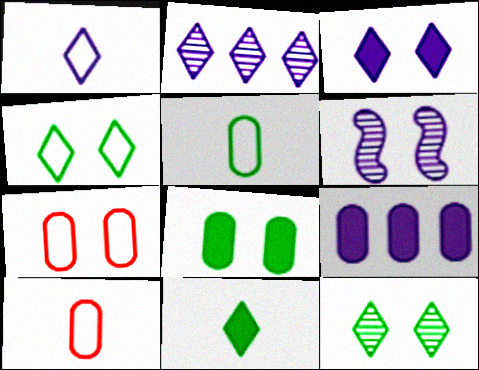[[1, 2, 3], 
[1, 6, 9]]